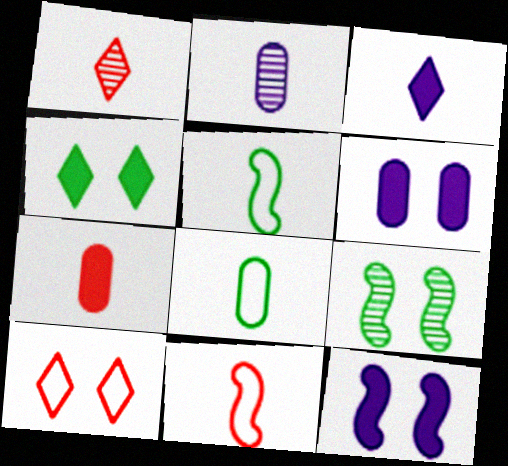[[1, 7, 11], 
[2, 7, 8], 
[6, 9, 10]]